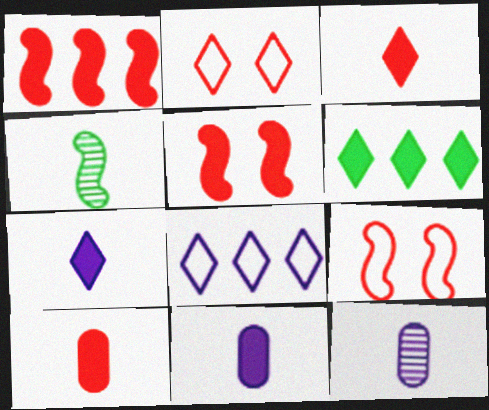[[5, 6, 11], 
[6, 9, 12]]